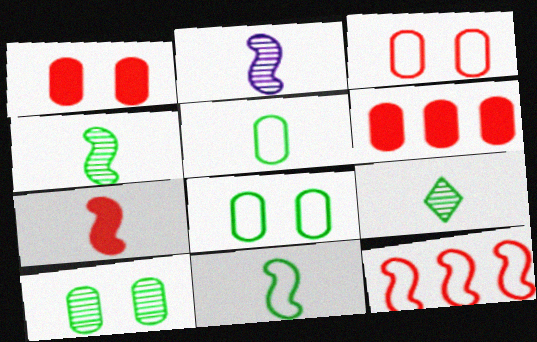[[2, 7, 11]]